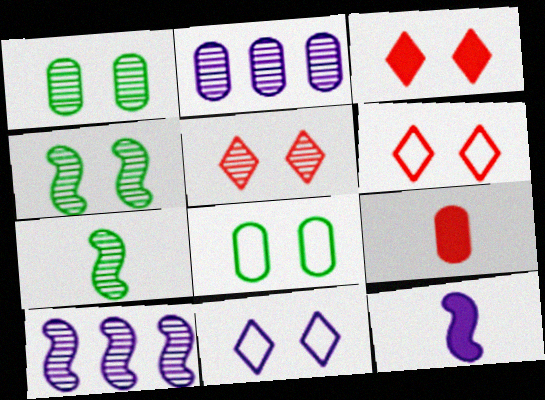[[2, 5, 7], 
[2, 8, 9], 
[2, 11, 12], 
[3, 5, 6]]